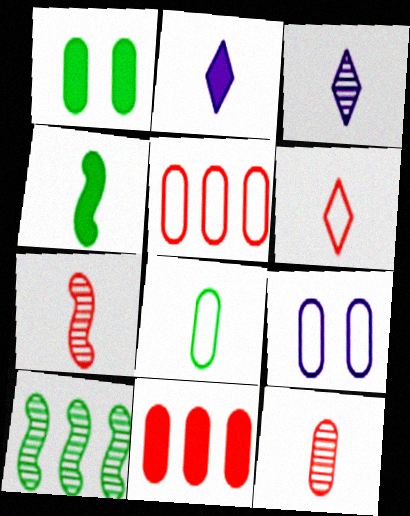[[2, 7, 8], 
[5, 8, 9]]